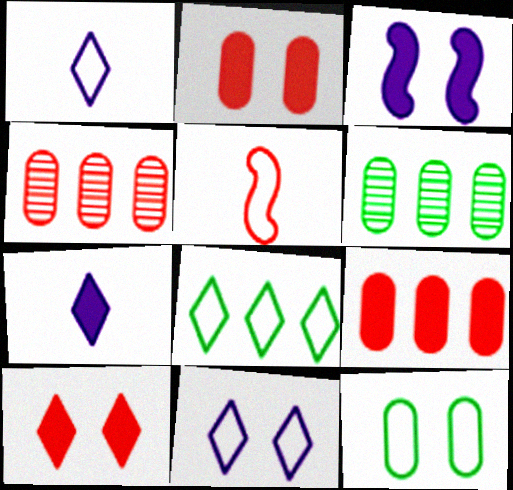[[4, 5, 10]]